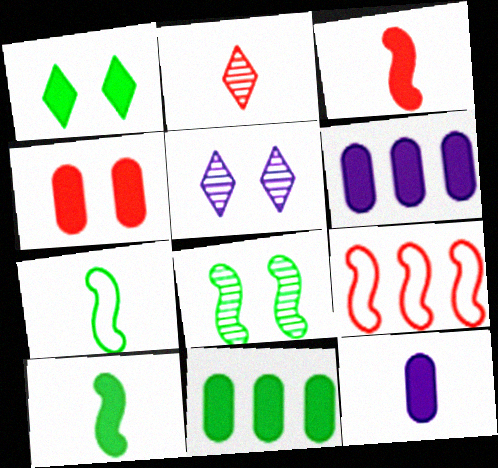[[1, 3, 6], 
[1, 10, 11], 
[2, 4, 9], 
[2, 7, 12], 
[4, 11, 12]]